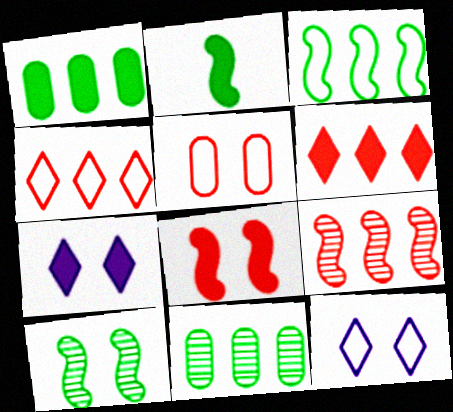[[2, 3, 10], 
[5, 7, 10]]